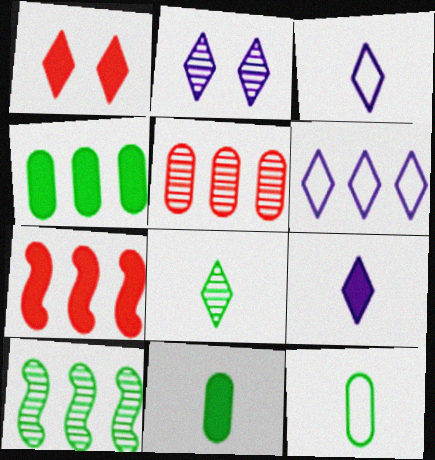[[1, 6, 8], 
[2, 6, 9], 
[2, 7, 12]]